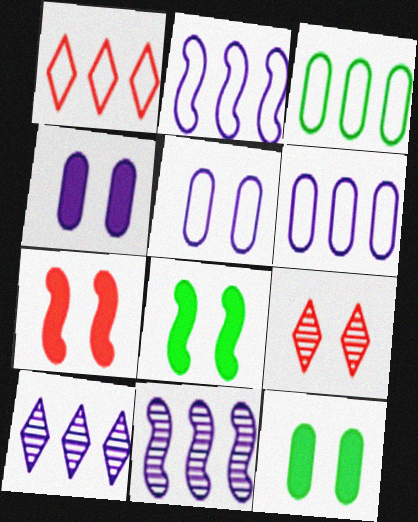[[1, 2, 3], 
[5, 8, 9]]